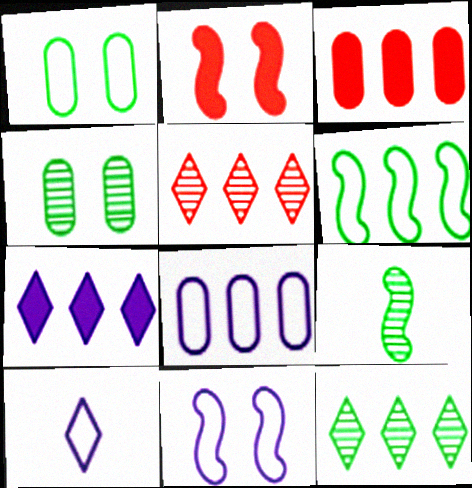[[4, 9, 12], 
[8, 10, 11]]